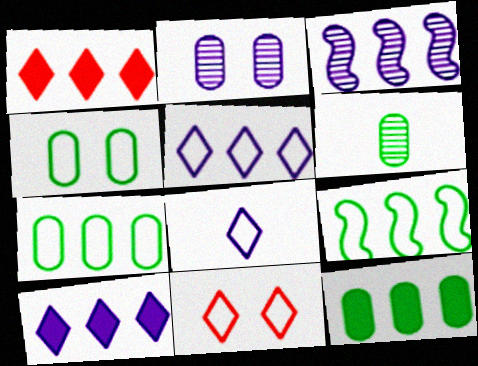[[1, 3, 7], 
[4, 6, 12]]